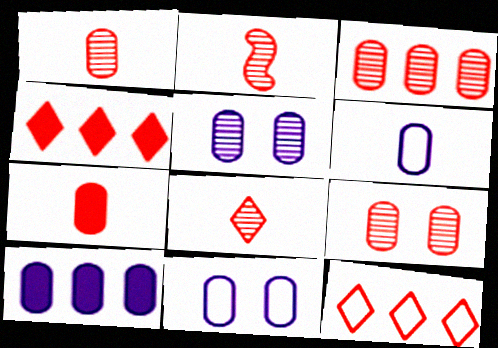[[1, 2, 8], 
[1, 3, 9], 
[5, 6, 10]]